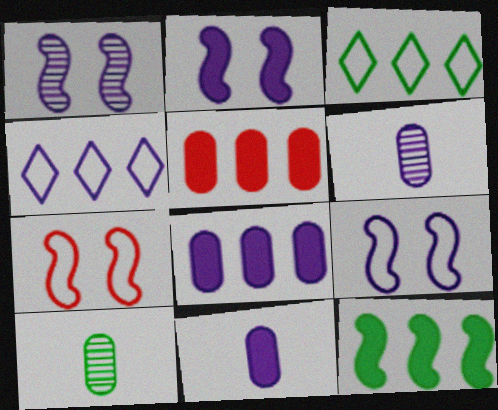[[1, 2, 9], 
[1, 4, 11], 
[2, 4, 6]]